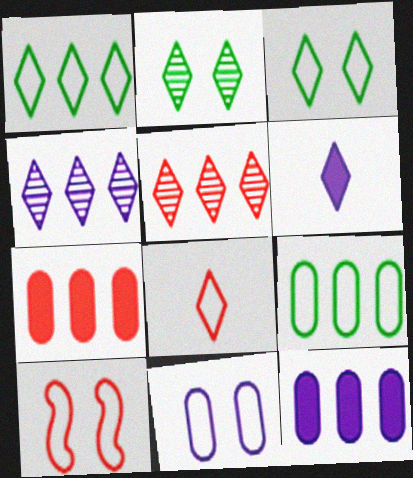[[3, 5, 6], 
[3, 10, 11]]